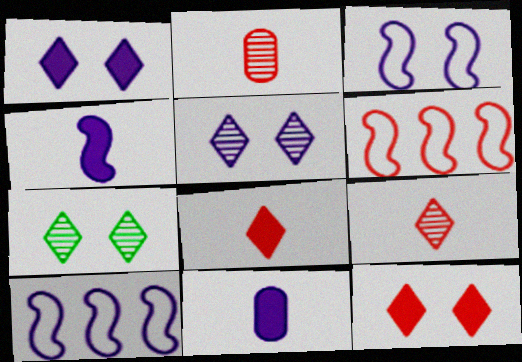[[2, 6, 12], 
[5, 10, 11], 
[6, 7, 11]]